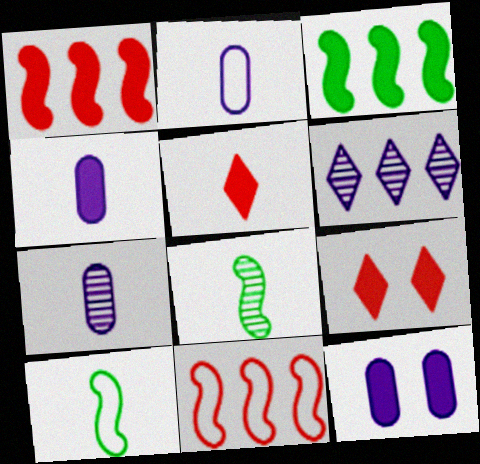[[2, 4, 7], 
[2, 5, 8], 
[3, 4, 9], 
[3, 5, 12], 
[5, 7, 10]]